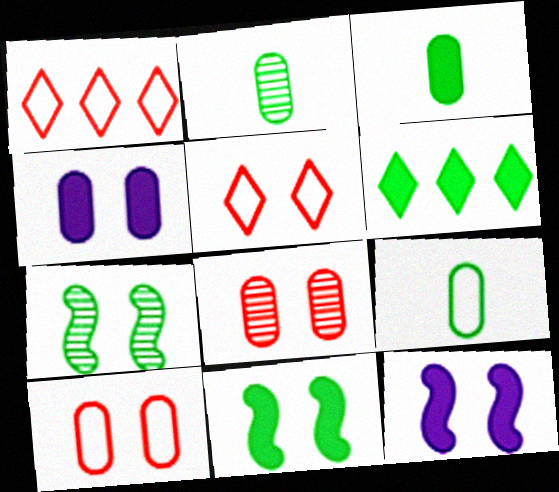[[1, 2, 12], 
[2, 3, 9], 
[3, 6, 11], 
[4, 5, 7], 
[6, 7, 9]]